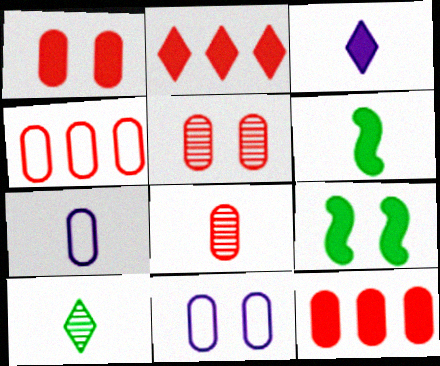[[1, 4, 8], 
[3, 9, 12]]